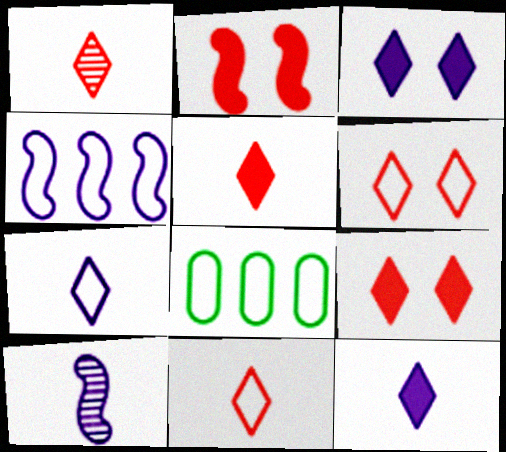[[1, 5, 11], 
[8, 9, 10]]